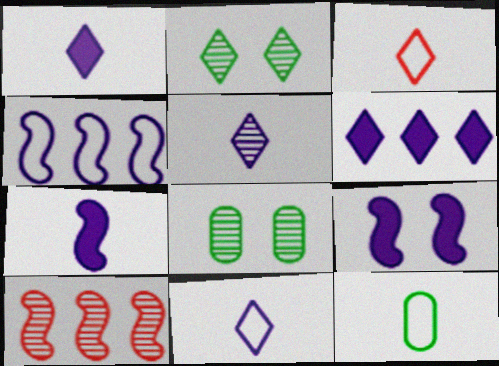[[1, 5, 11], 
[2, 3, 6], 
[5, 8, 10]]